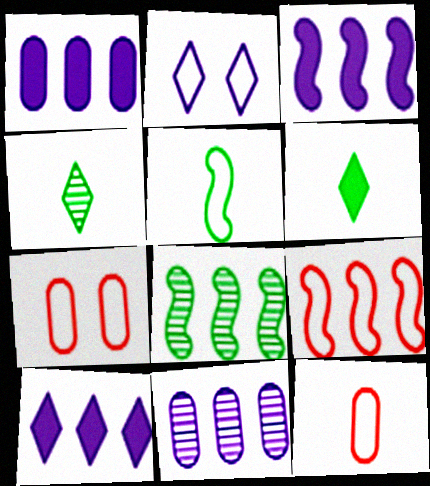[[1, 3, 10], 
[3, 4, 7], 
[3, 8, 9]]